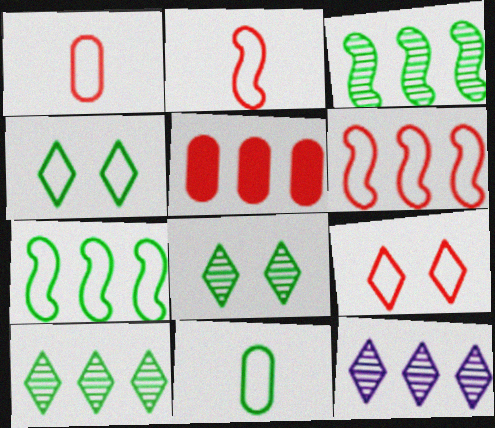[[1, 6, 9], 
[4, 7, 11], 
[5, 7, 12]]